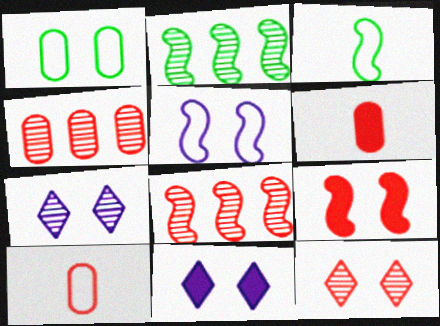[[1, 7, 9], 
[2, 10, 11], 
[3, 4, 11]]